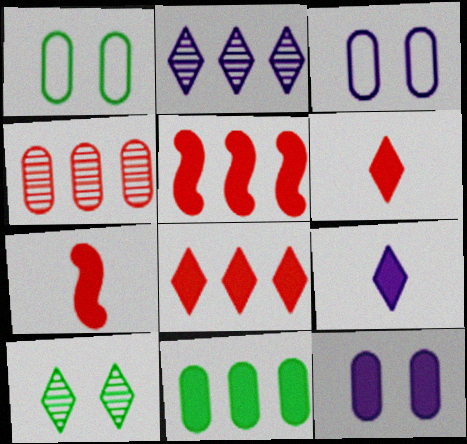[[1, 2, 7]]